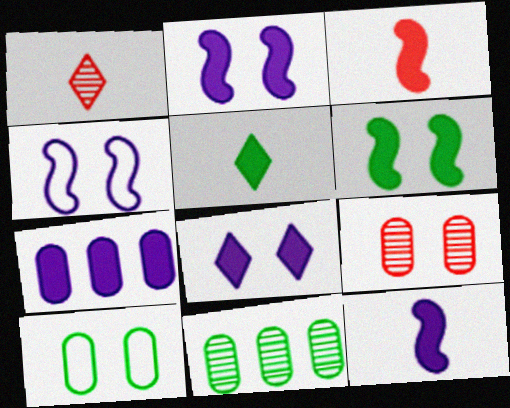[[7, 8, 12]]